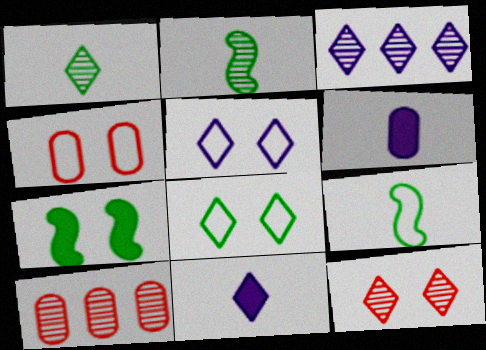[[1, 3, 12], 
[3, 5, 11]]